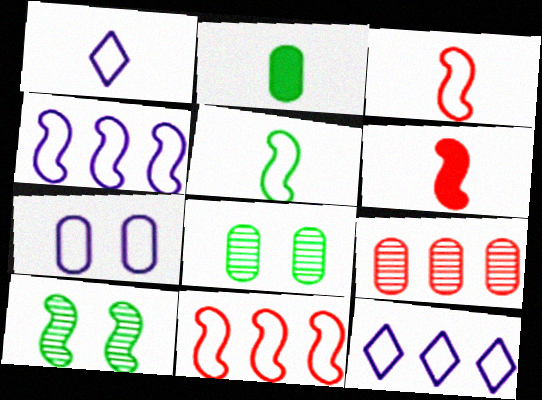[[1, 4, 7], 
[2, 7, 9], 
[4, 6, 10], 
[6, 8, 12]]